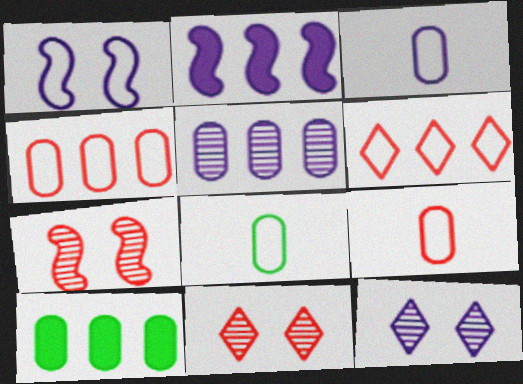[[1, 6, 8], 
[2, 3, 12], 
[2, 8, 11], 
[3, 8, 9], 
[4, 5, 10]]